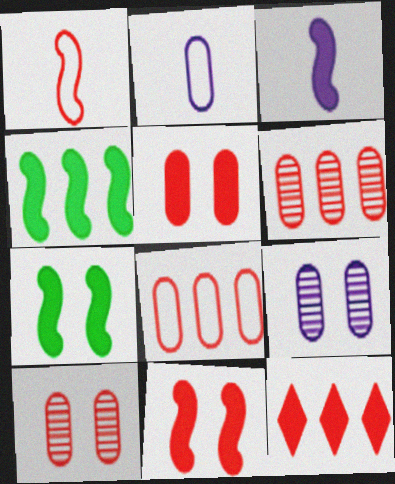[[1, 10, 12], 
[3, 4, 11]]